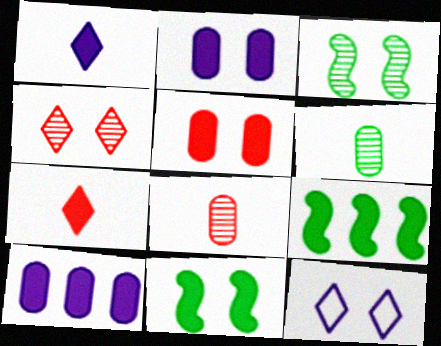[[1, 5, 9], 
[2, 7, 9], 
[3, 5, 12], 
[7, 10, 11], 
[8, 9, 12]]